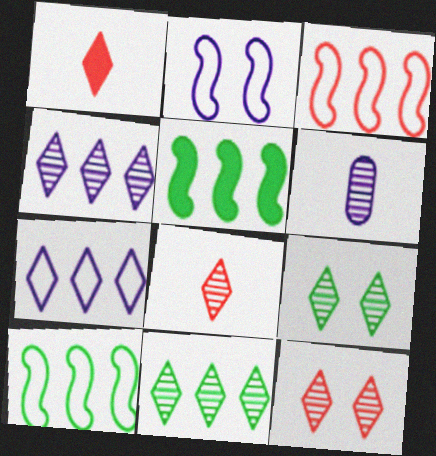[[1, 7, 9], 
[4, 8, 9]]